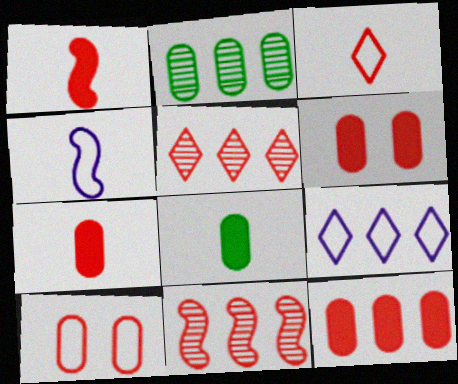[[1, 5, 10], 
[3, 6, 11], 
[6, 7, 12]]